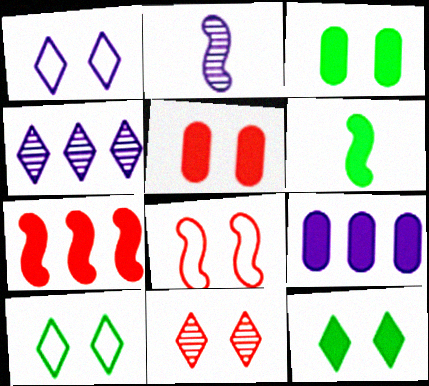[[1, 2, 9], 
[1, 11, 12], 
[5, 8, 11]]